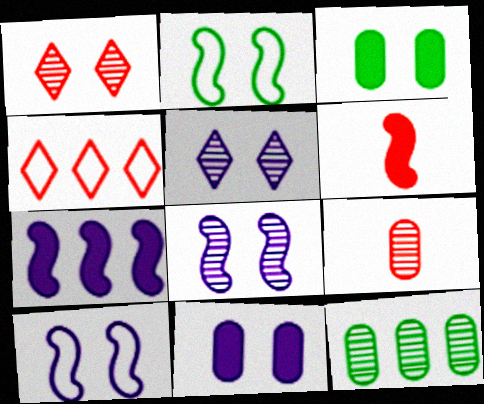[[1, 2, 11], 
[1, 3, 10], 
[4, 7, 12], 
[5, 10, 11]]